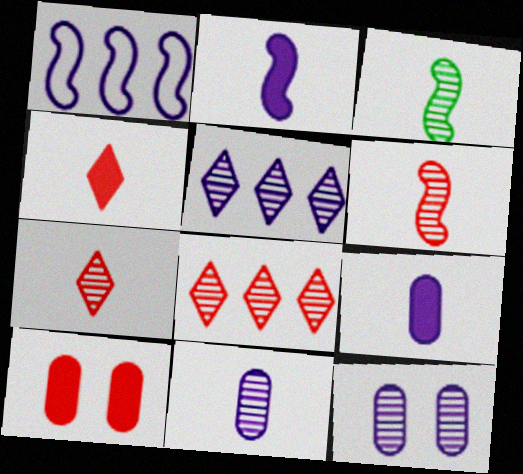[[3, 7, 11], 
[3, 8, 12]]